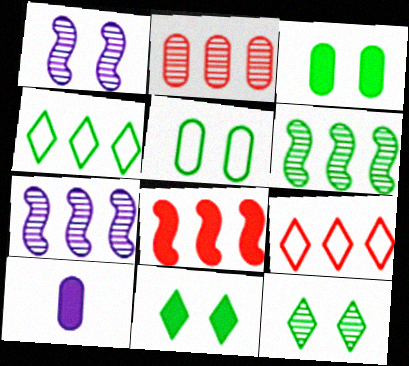[[2, 5, 10], 
[2, 8, 9], 
[8, 10, 11]]